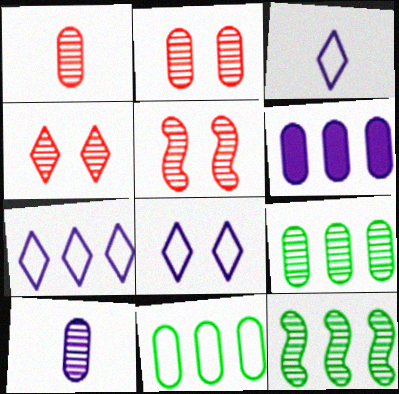[[2, 4, 5], 
[2, 9, 10], 
[3, 7, 8], 
[4, 10, 12]]